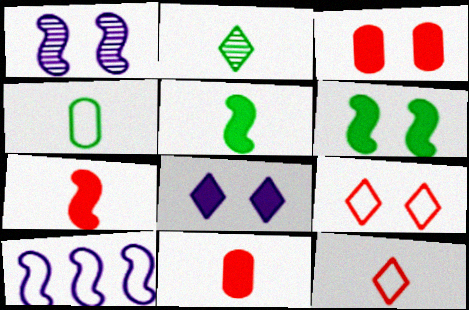[[2, 3, 10], 
[2, 4, 5], 
[3, 6, 8], 
[4, 9, 10]]